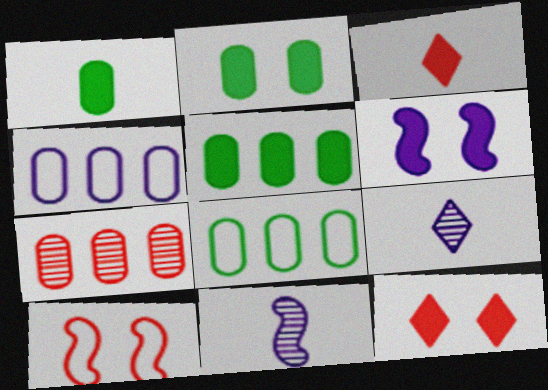[[1, 2, 5], 
[2, 6, 12], 
[3, 5, 6], 
[3, 7, 10], 
[4, 5, 7], 
[4, 6, 9], 
[5, 9, 10], 
[8, 11, 12]]